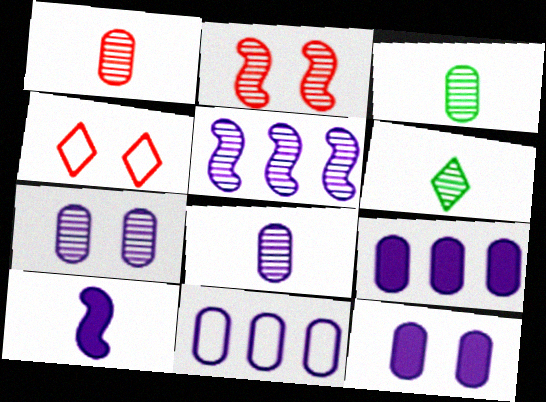[[1, 3, 8], 
[8, 11, 12]]